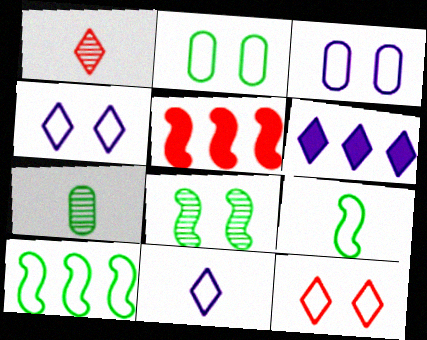[[4, 5, 7]]